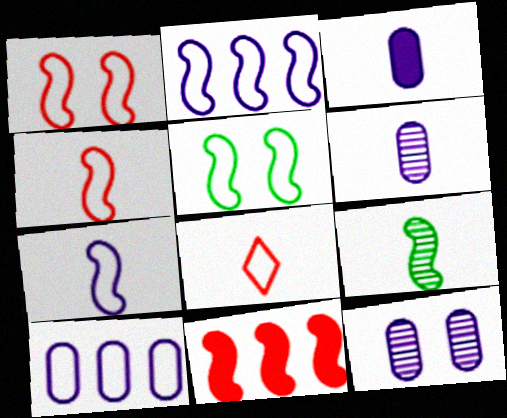[[2, 4, 5], 
[3, 8, 9], 
[3, 10, 12], 
[5, 8, 10]]